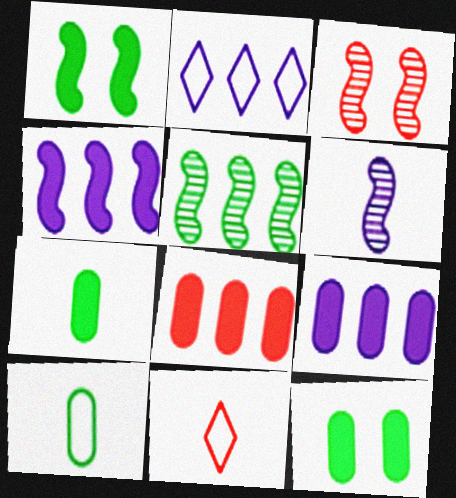[[2, 3, 7], 
[2, 5, 8], 
[3, 5, 6], 
[3, 8, 11], 
[6, 7, 11]]